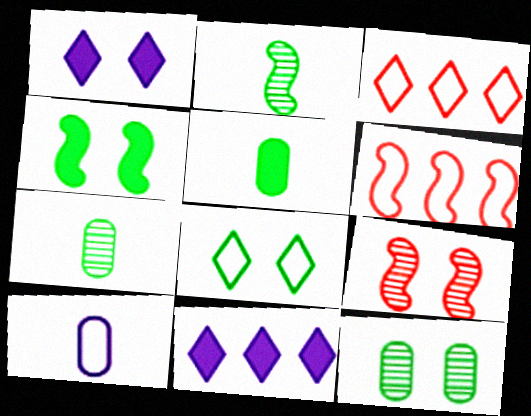[[1, 6, 7], 
[4, 8, 12], 
[6, 8, 10]]